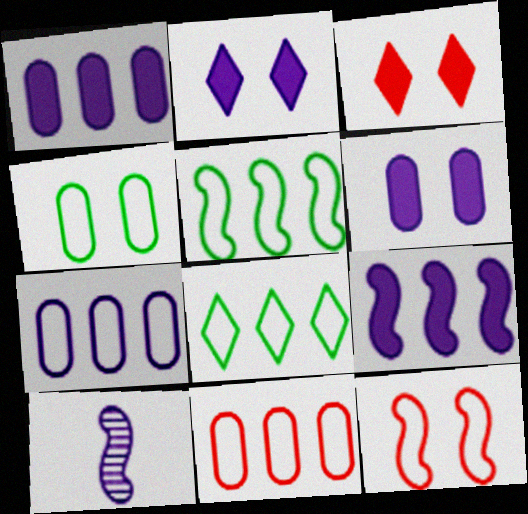[[2, 7, 10]]